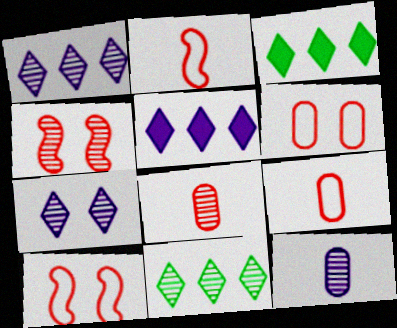[[3, 10, 12], 
[4, 11, 12]]